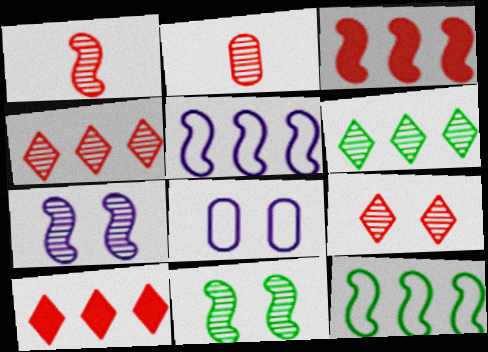[[2, 6, 7]]